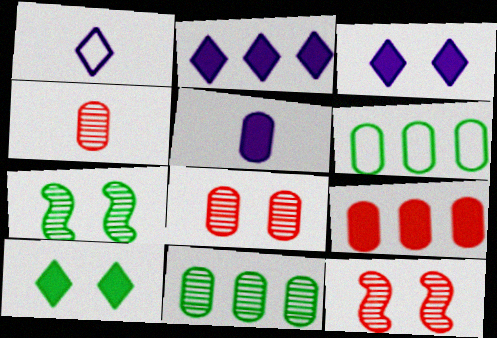[[1, 7, 9], 
[5, 6, 8]]